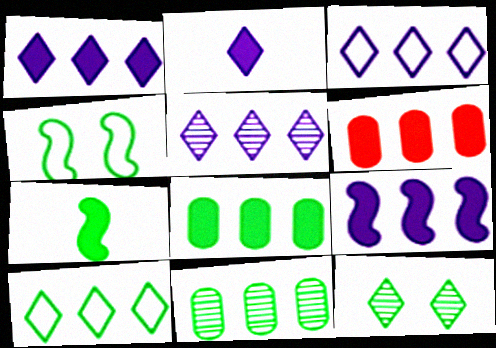[[1, 3, 5]]